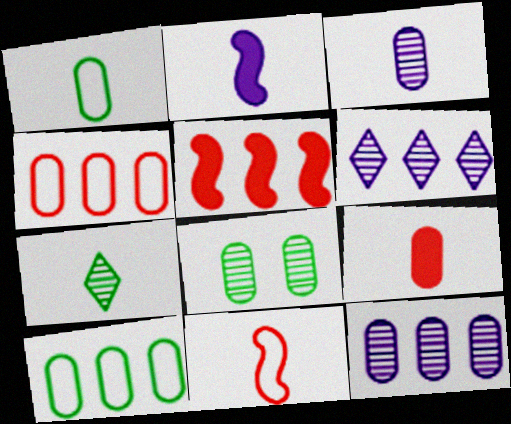[[1, 3, 9], 
[5, 6, 10]]